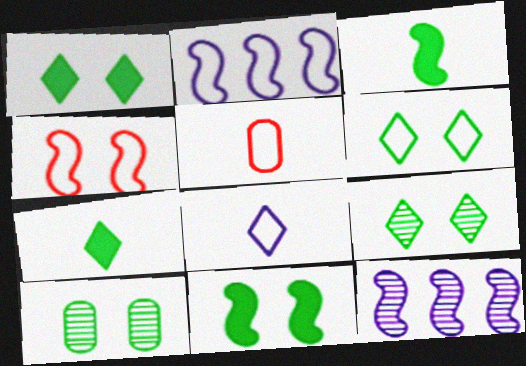[[1, 5, 12], 
[1, 6, 9], 
[2, 5, 6], 
[3, 4, 12], 
[6, 10, 11]]